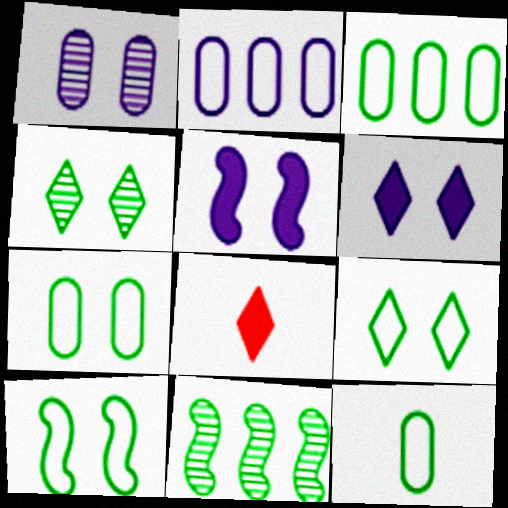[[3, 7, 12], 
[7, 9, 10]]